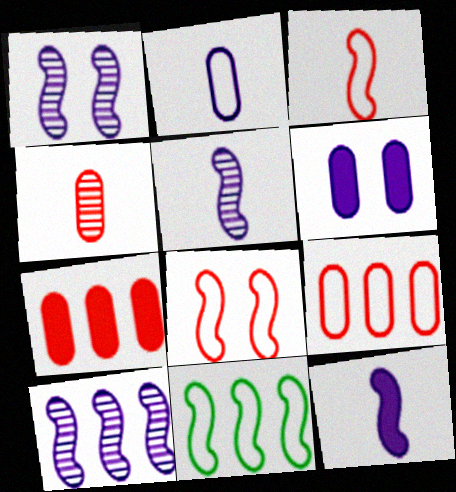[[1, 5, 10]]